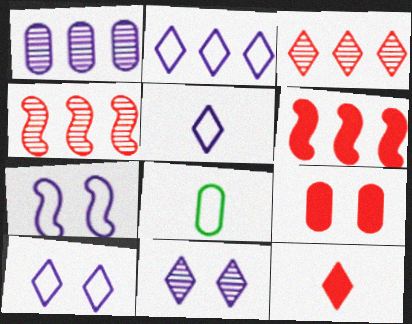[[1, 8, 9], 
[2, 5, 10], 
[6, 8, 11], 
[6, 9, 12]]